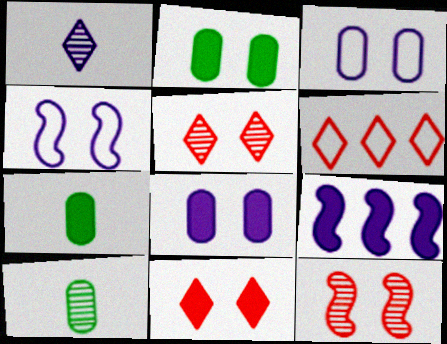[[1, 3, 9], 
[2, 4, 5], 
[7, 9, 11]]